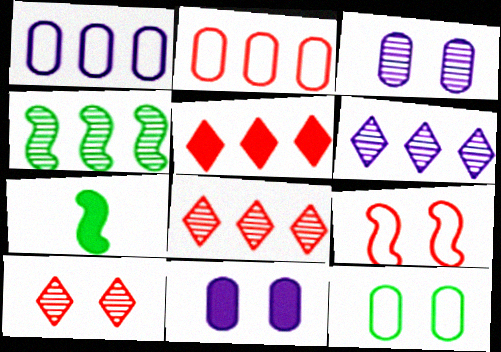[[1, 4, 5], 
[1, 7, 10], 
[5, 7, 11]]